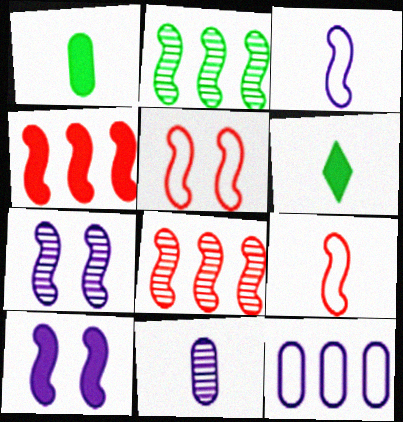[[2, 9, 10], 
[6, 9, 11]]